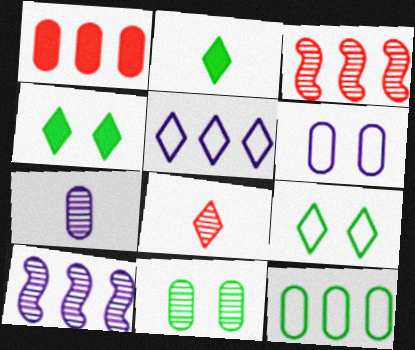[[2, 3, 6], 
[4, 5, 8], 
[8, 10, 11]]